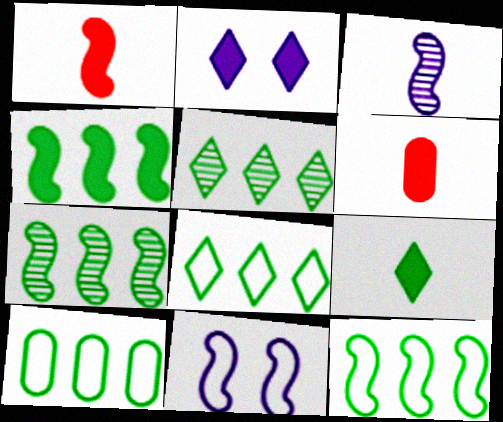[[1, 7, 11], 
[2, 4, 6], 
[4, 5, 10], 
[4, 7, 12], 
[5, 6, 11], 
[8, 10, 12]]